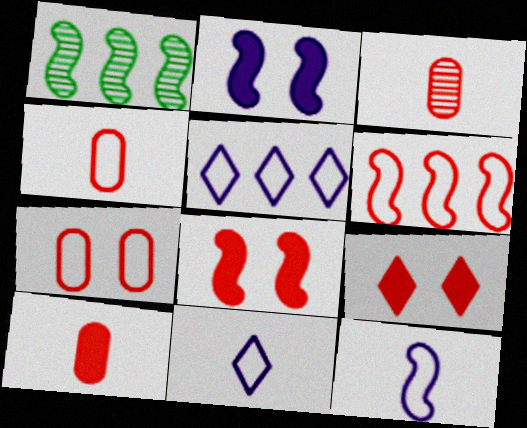[[1, 8, 12], 
[3, 4, 10], 
[3, 6, 9]]